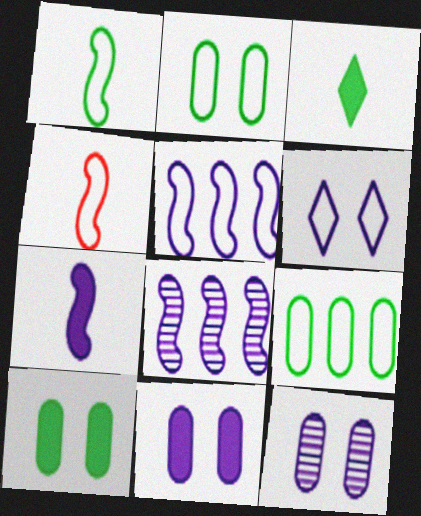[[4, 6, 9]]